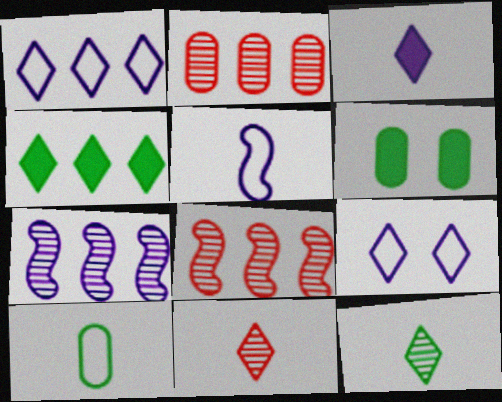[[4, 9, 11]]